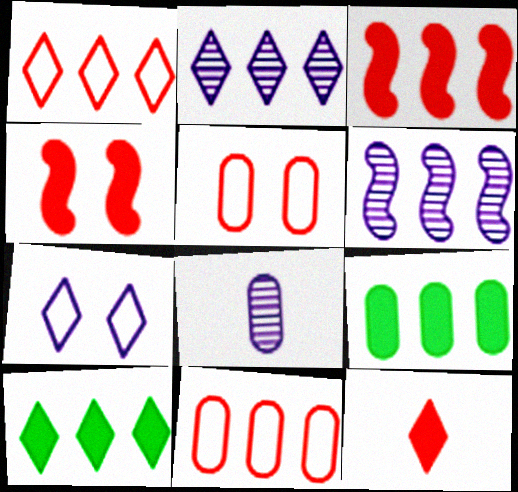[[1, 2, 10], 
[1, 6, 9], 
[5, 8, 9], 
[6, 10, 11]]